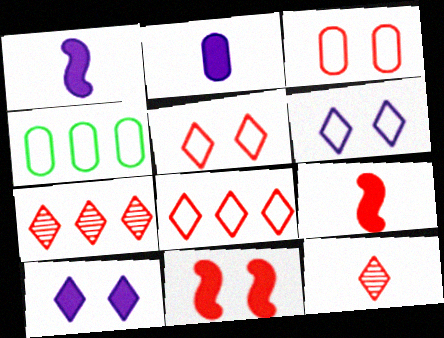[[3, 7, 9]]